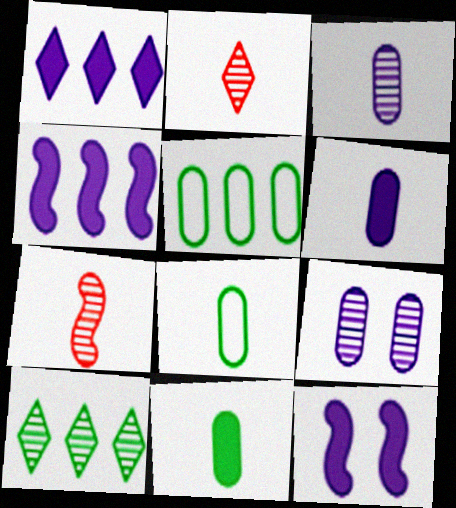[[1, 6, 12], 
[2, 5, 12], 
[7, 9, 10]]